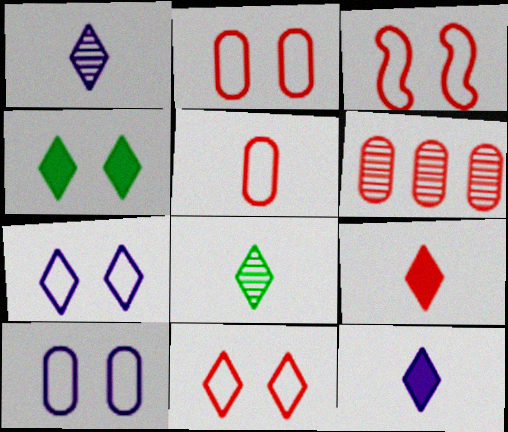[[2, 3, 11], 
[3, 6, 9]]